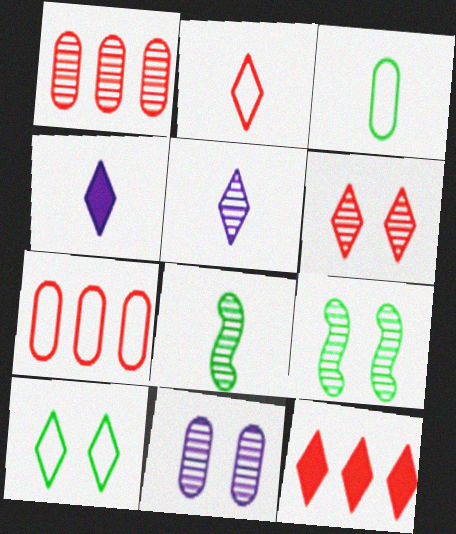[[1, 5, 9], 
[2, 6, 12], 
[4, 7, 9], 
[5, 10, 12], 
[6, 9, 11]]